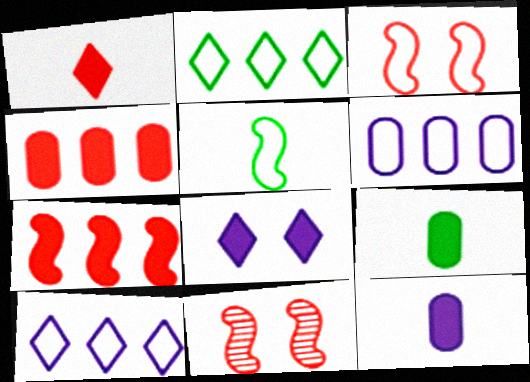[[2, 11, 12], 
[7, 8, 9], 
[9, 10, 11]]